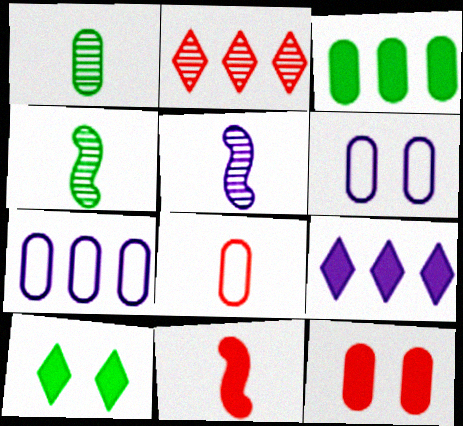[[1, 7, 12], 
[5, 6, 9]]